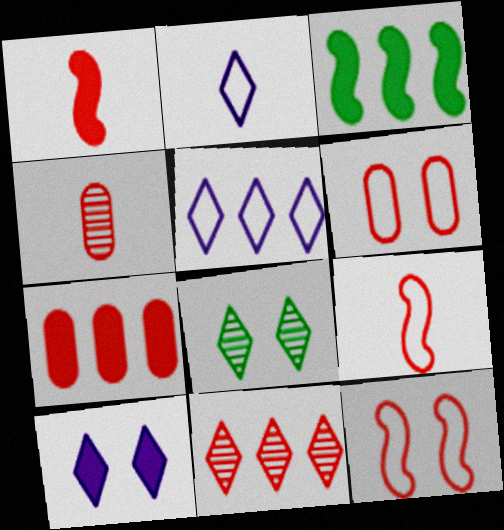[[1, 6, 11], 
[4, 6, 7]]